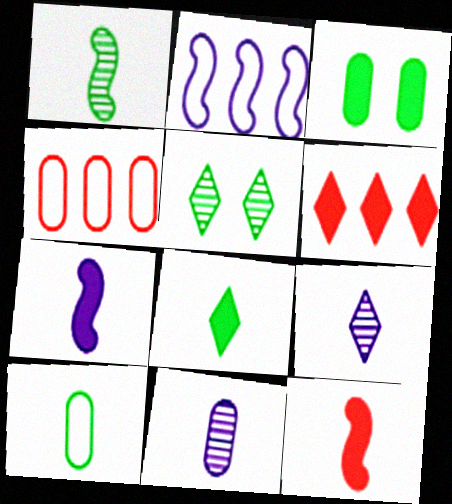[[1, 8, 10], 
[3, 4, 11], 
[3, 6, 7], 
[4, 5, 7], 
[9, 10, 12]]